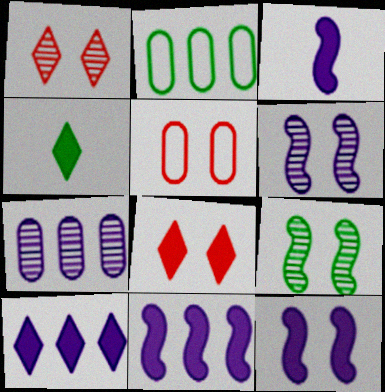[[1, 2, 3], 
[2, 4, 9], 
[3, 11, 12], 
[4, 8, 10]]